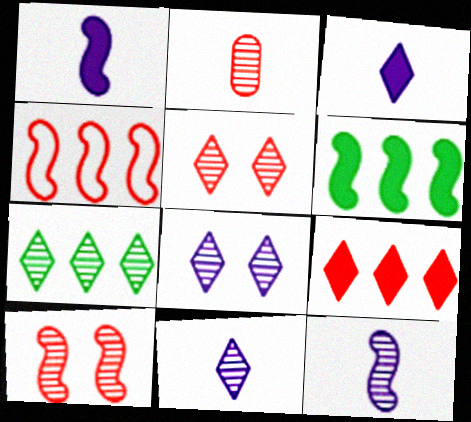[[5, 7, 11]]